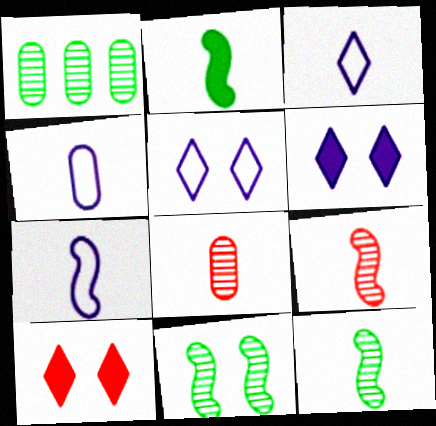[[1, 7, 10], 
[2, 3, 8], 
[2, 7, 9], 
[3, 4, 7]]